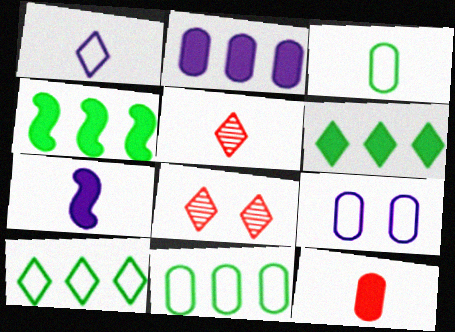[[1, 6, 8], 
[3, 5, 7], 
[4, 5, 9], 
[7, 8, 11]]